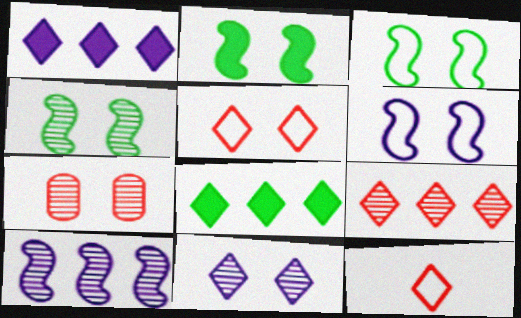[[2, 3, 4], 
[4, 7, 11], 
[8, 11, 12]]